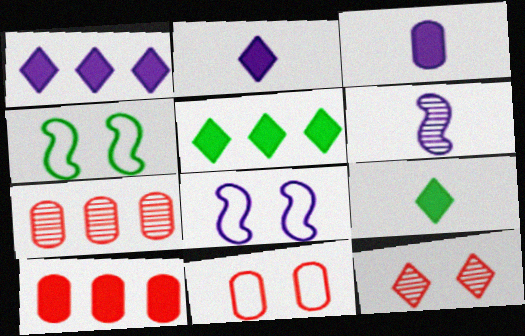[[2, 4, 7], 
[5, 6, 11], 
[7, 8, 9]]